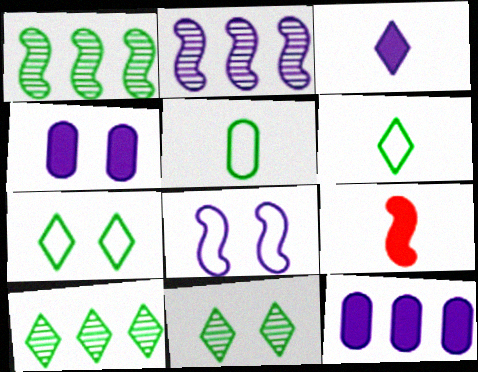[[1, 8, 9]]